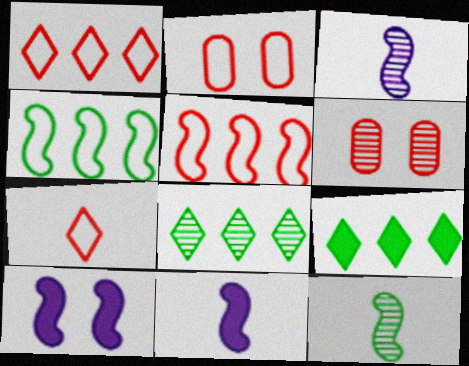[[2, 3, 9], 
[2, 5, 7], 
[2, 8, 11], 
[3, 6, 8], 
[5, 10, 12]]